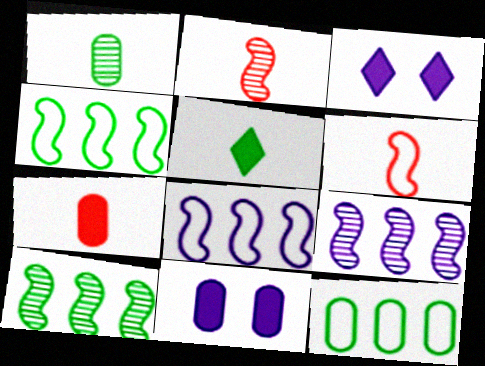[[2, 3, 12]]